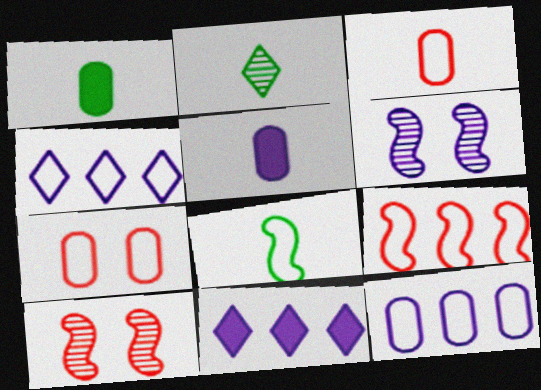[[1, 2, 8], 
[1, 4, 10], 
[4, 5, 6], 
[4, 7, 8]]